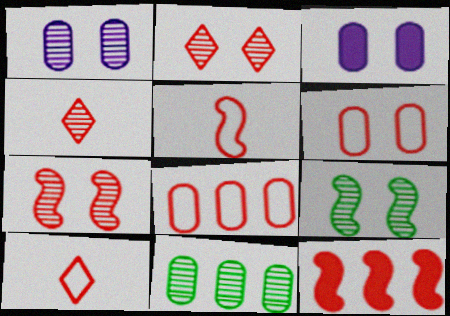[[1, 2, 9], 
[4, 6, 12], 
[5, 7, 12]]